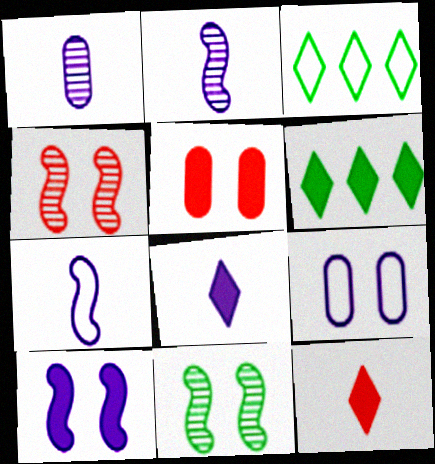[[1, 7, 8], 
[2, 3, 5]]